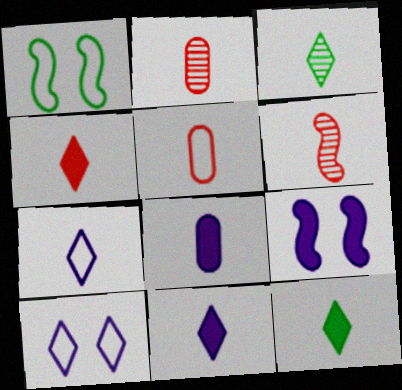[[3, 4, 7], 
[4, 5, 6], 
[4, 11, 12]]